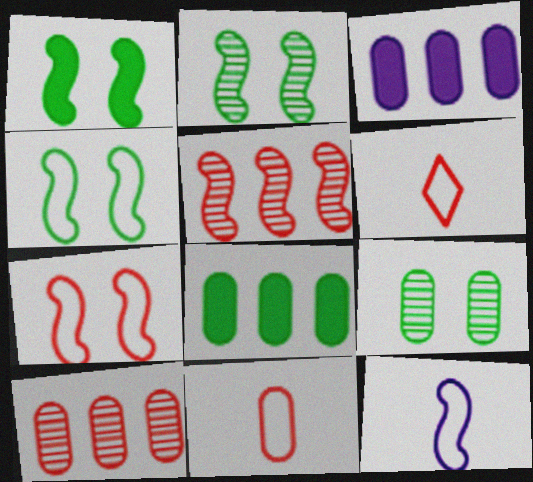[[1, 2, 4], 
[1, 5, 12], 
[2, 3, 6], 
[3, 9, 11]]